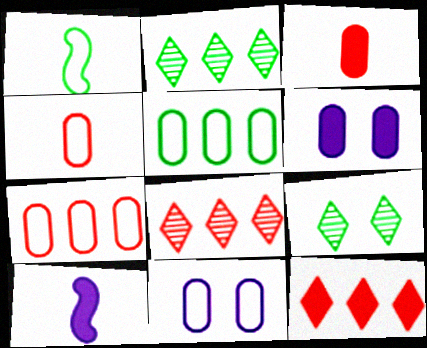[[1, 6, 8], 
[4, 5, 11], 
[7, 9, 10]]